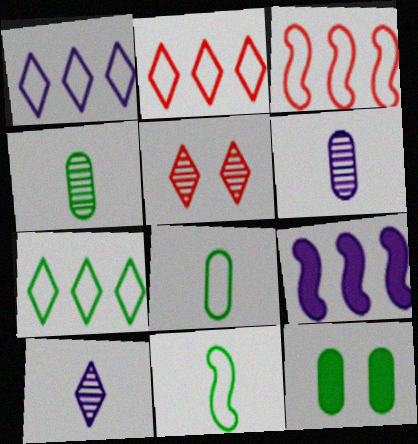[[1, 2, 7], 
[3, 10, 12], 
[5, 8, 9]]